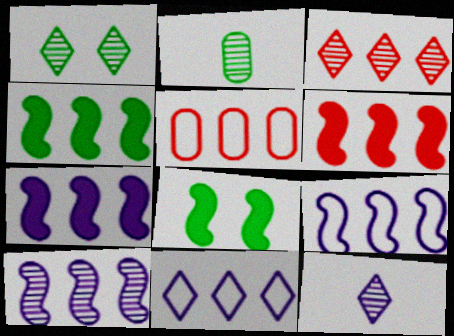[[1, 3, 12], 
[3, 5, 6], 
[4, 6, 7], 
[5, 8, 12], 
[7, 9, 10]]